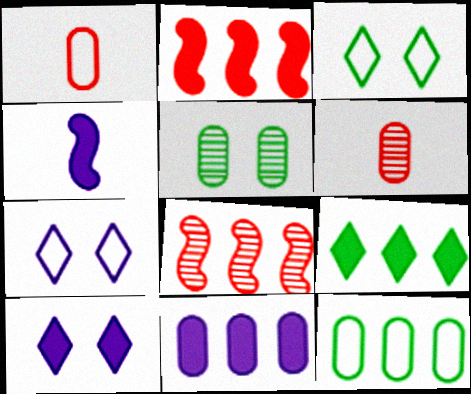[[1, 5, 11], 
[2, 9, 11], 
[4, 10, 11]]